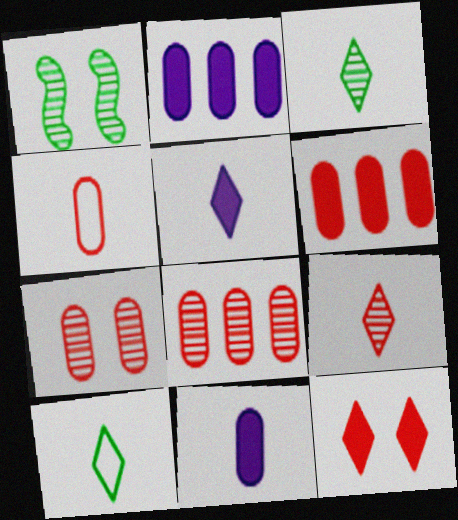[[4, 6, 7], 
[5, 9, 10]]